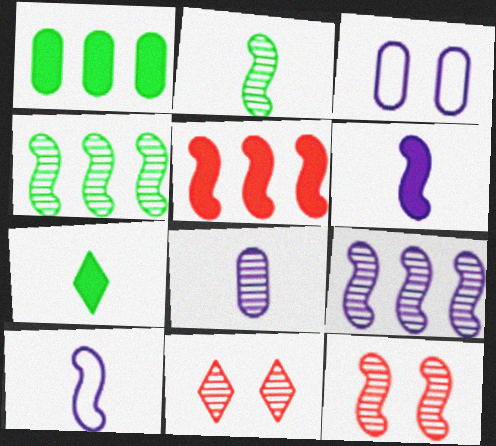[[1, 10, 11], 
[2, 9, 12], 
[4, 8, 11]]